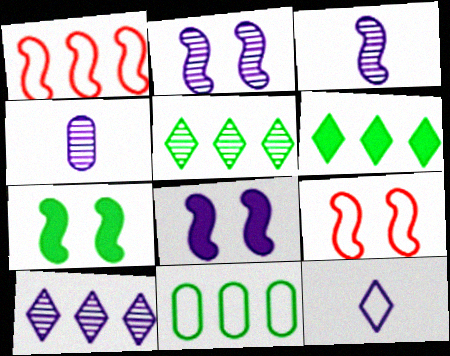[[1, 3, 7], 
[2, 4, 10], 
[2, 7, 9], 
[4, 6, 9], 
[9, 11, 12]]